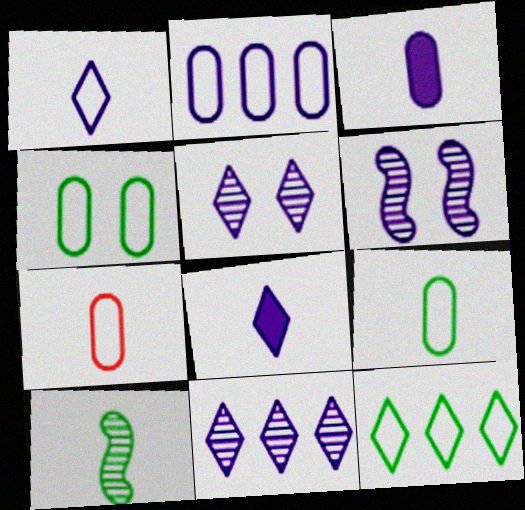[[2, 4, 7], 
[2, 6, 8], 
[7, 8, 10]]